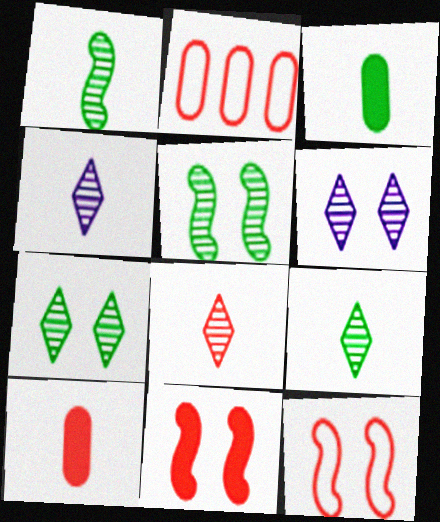[[2, 8, 11], 
[4, 8, 9]]